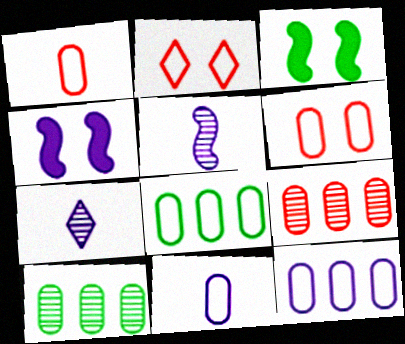[[4, 7, 12], 
[6, 8, 11]]